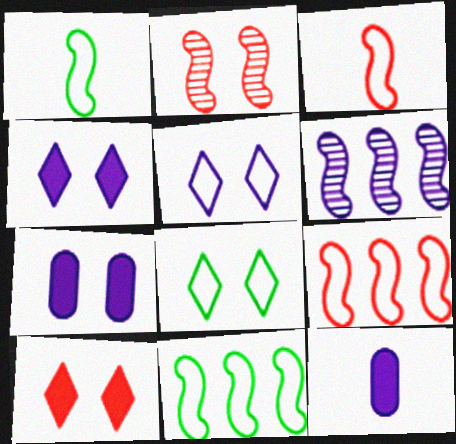[[2, 7, 8], 
[5, 6, 12]]